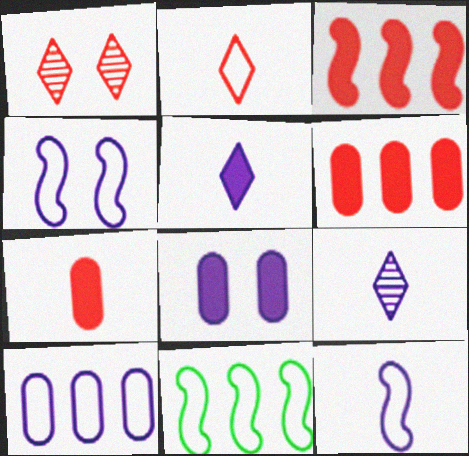[]